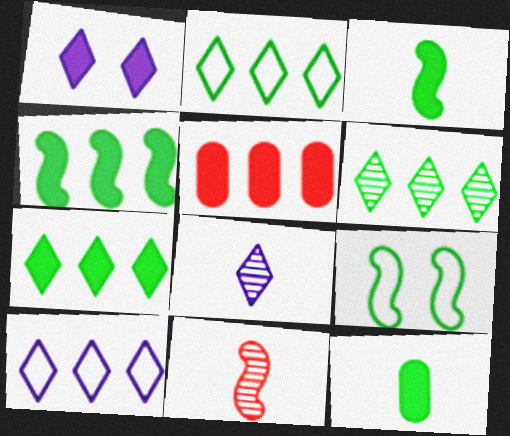[[1, 3, 5], 
[1, 8, 10], 
[2, 6, 7], 
[5, 8, 9], 
[6, 9, 12]]